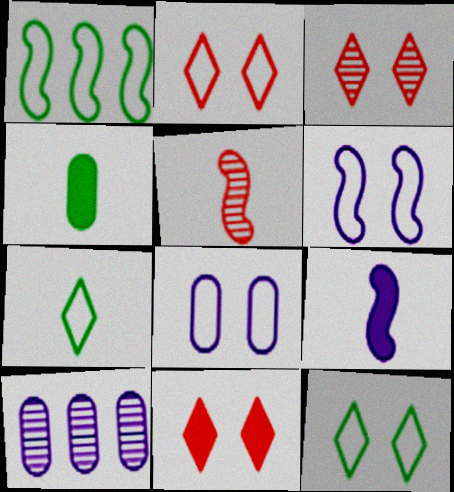[[2, 3, 11]]